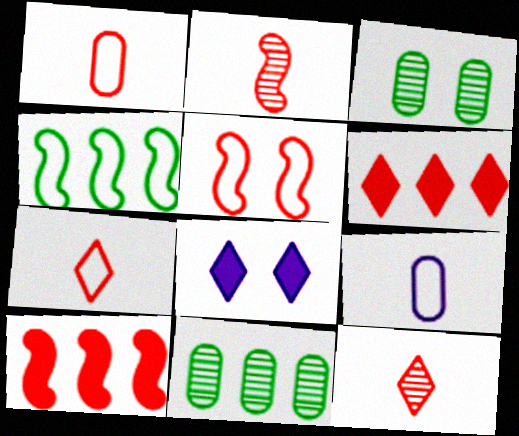[[2, 5, 10], 
[3, 5, 8]]